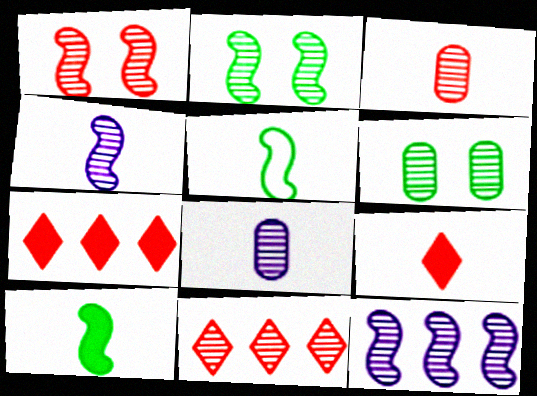[[1, 3, 11], 
[2, 8, 11], 
[4, 6, 11], 
[5, 8, 9]]